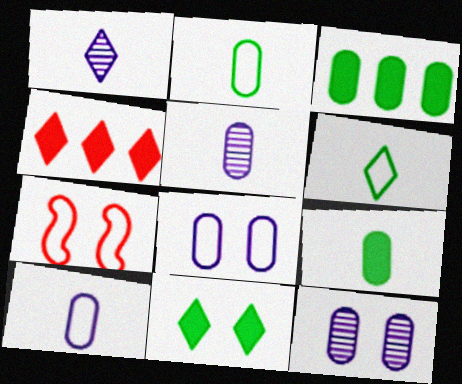[[1, 3, 7], 
[7, 11, 12]]